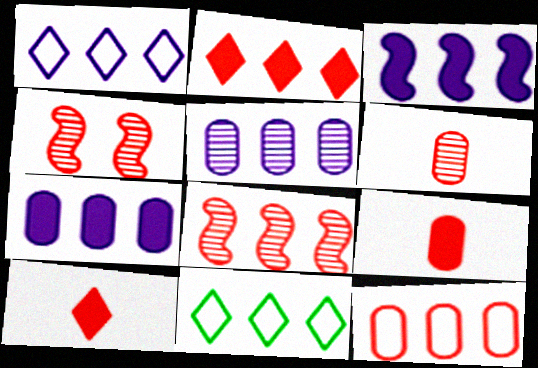[[1, 3, 5], 
[2, 8, 12], 
[4, 10, 12], 
[7, 8, 11]]